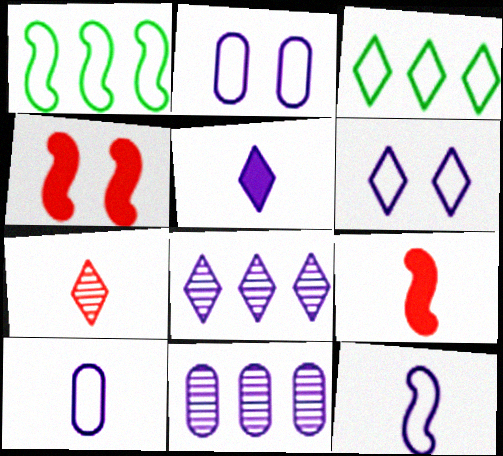[[5, 6, 8]]